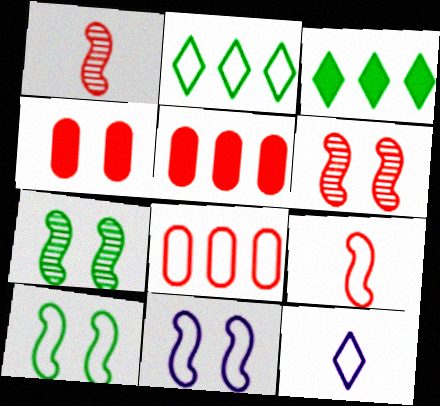[[5, 7, 12], 
[8, 10, 12]]